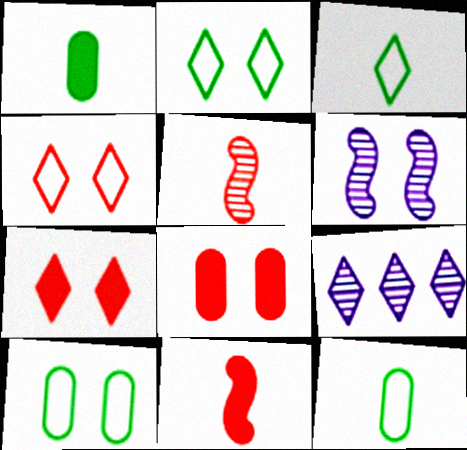[[2, 6, 8], 
[3, 7, 9], 
[6, 7, 10], 
[9, 10, 11]]